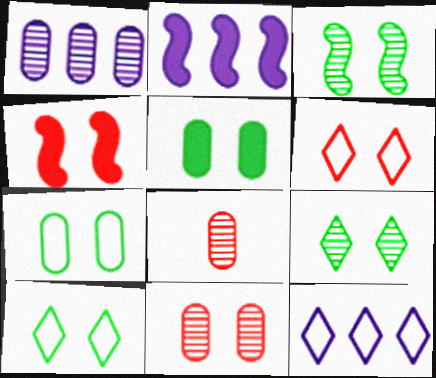[[1, 2, 12], 
[2, 8, 10], 
[3, 5, 10], 
[4, 6, 11]]